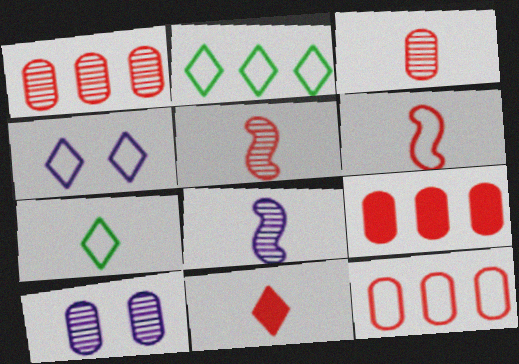[[1, 9, 12], 
[3, 6, 11]]